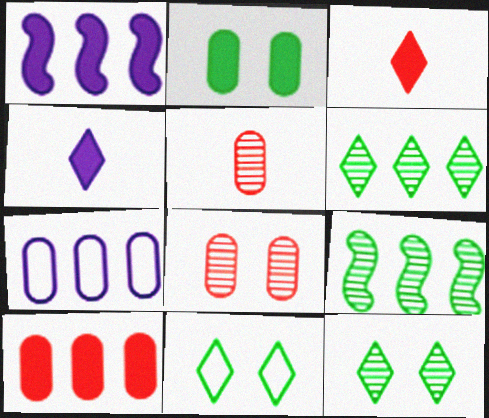[[1, 2, 3], 
[1, 5, 11], 
[2, 5, 7]]